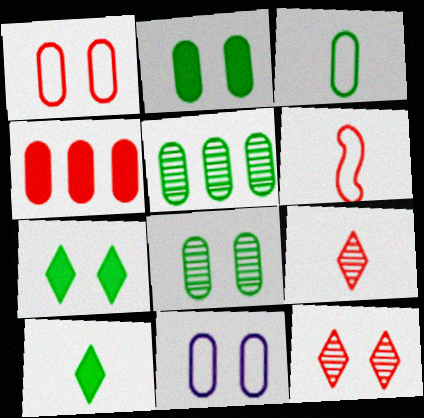[[2, 3, 5], 
[4, 6, 12]]